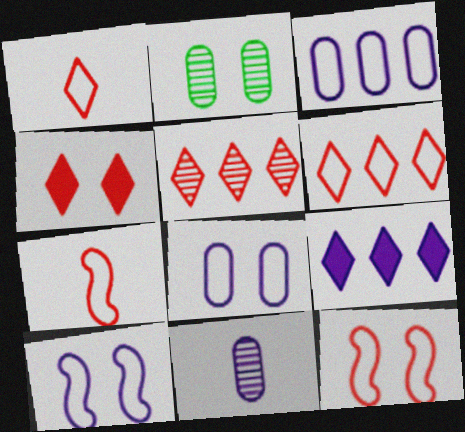[[1, 4, 5], 
[2, 4, 10], 
[2, 7, 9], 
[9, 10, 11]]